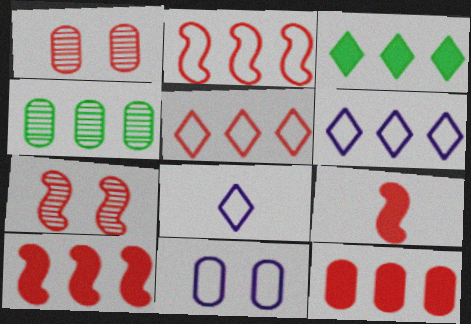[[1, 5, 9], 
[2, 7, 9], 
[4, 6, 10]]